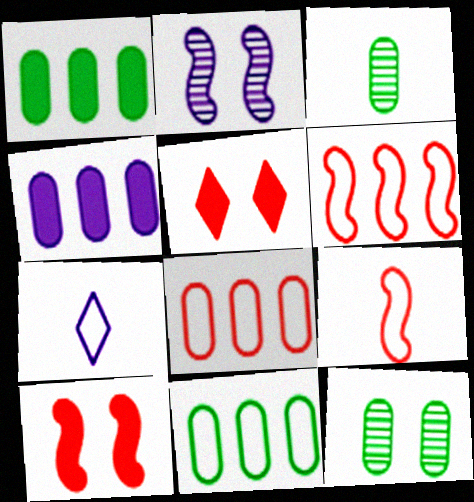[[2, 4, 7]]